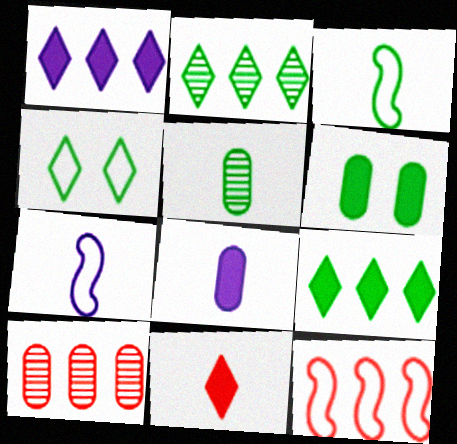[[2, 3, 6], 
[5, 7, 11]]